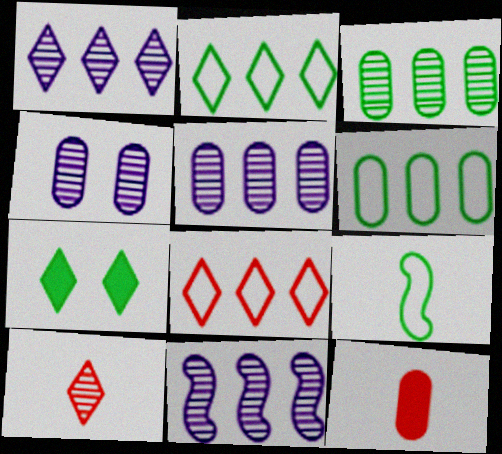[[1, 5, 11], 
[3, 7, 9], 
[4, 6, 12]]